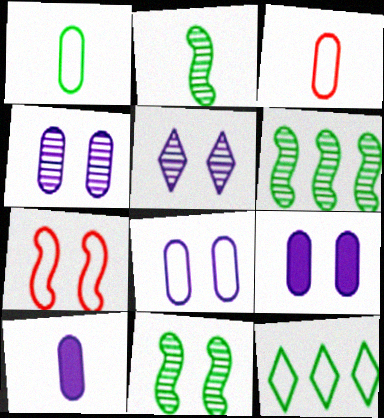[[2, 6, 11], 
[4, 8, 9]]